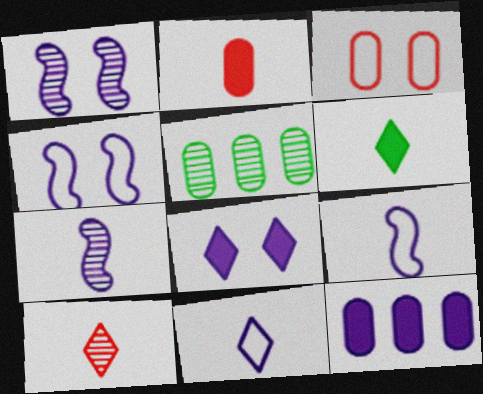[[1, 5, 10], 
[1, 11, 12], 
[6, 10, 11]]